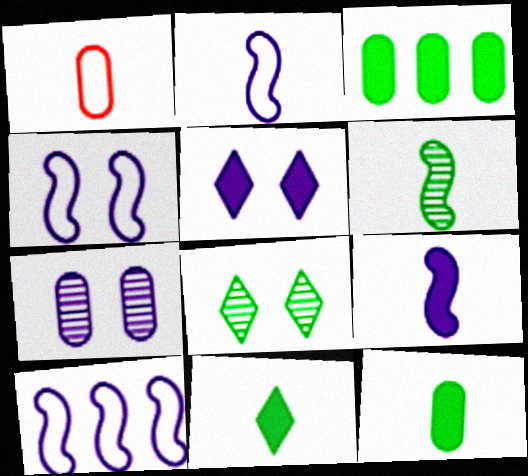[[1, 3, 7], 
[2, 4, 10], 
[4, 5, 7]]